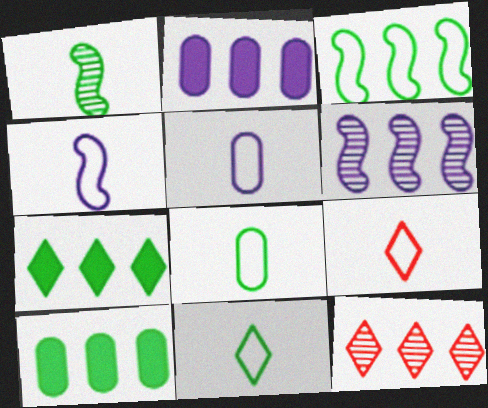[[2, 3, 12], 
[4, 8, 9]]